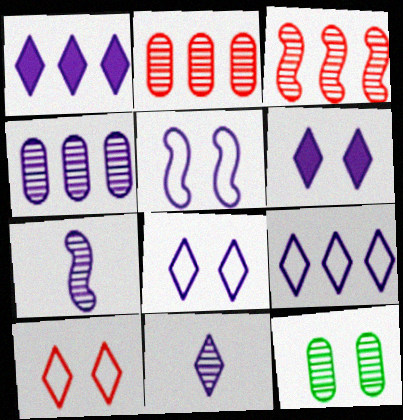[[1, 8, 11], 
[3, 11, 12], 
[6, 9, 11]]